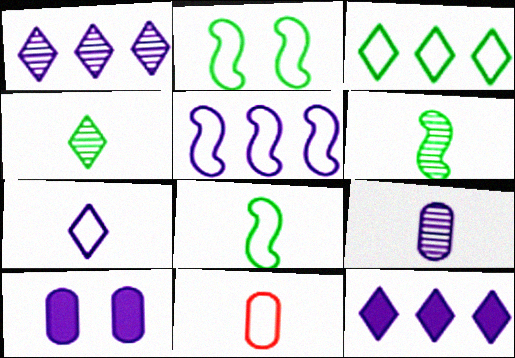[[7, 8, 11]]